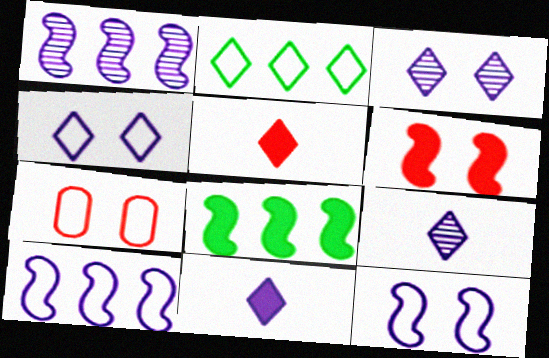[[2, 3, 5], 
[7, 8, 9]]